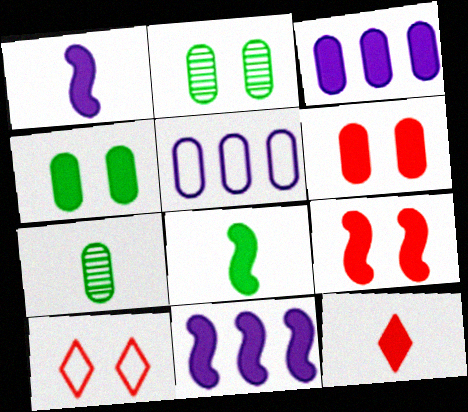[[4, 11, 12], 
[5, 6, 7], 
[7, 10, 11], 
[8, 9, 11]]